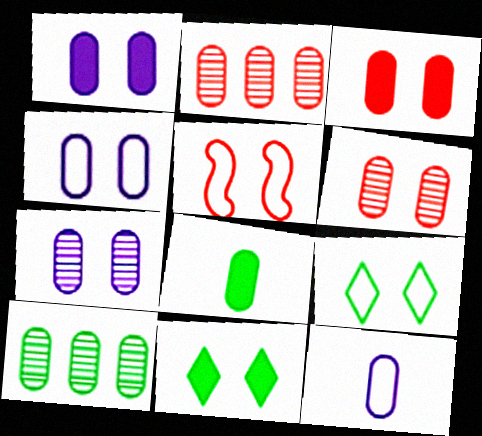[[1, 4, 7], 
[2, 4, 8], 
[3, 10, 12], 
[4, 5, 9], 
[5, 7, 11]]